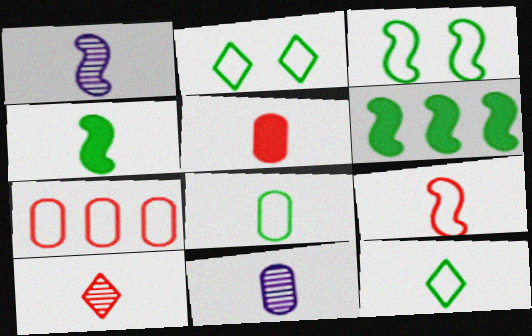[[1, 4, 9], 
[1, 5, 12], 
[5, 8, 11], 
[5, 9, 10]]